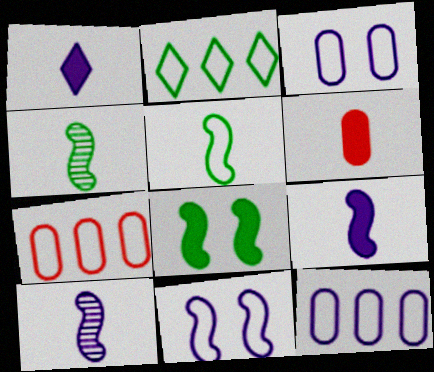[]